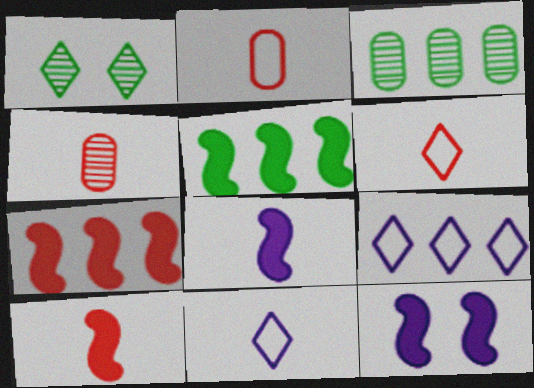[[3, 6, 12], 
[3, 7, 9], 
[4, 6, 10], 
[5, 10, 12]]